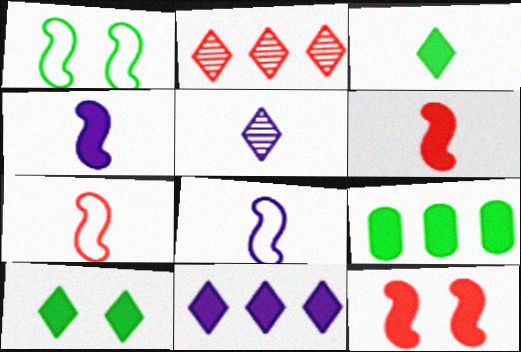[]